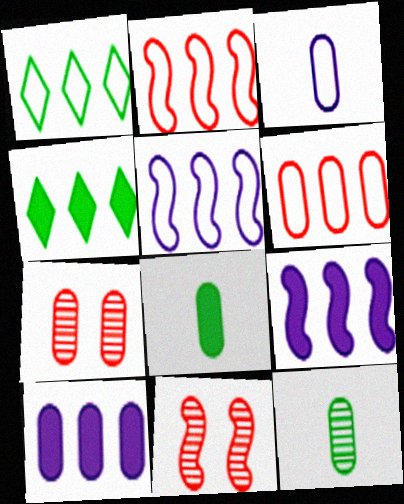[[1, 5, 6], 
[3, 4, 11]]